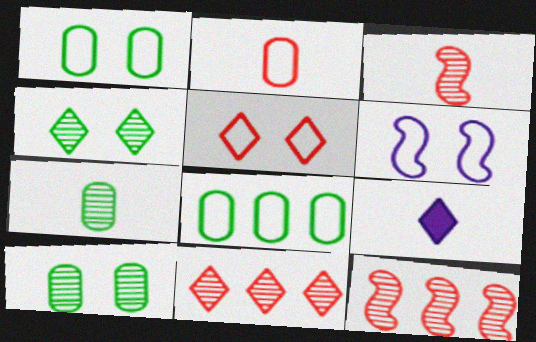[[1, 5, 6], 
[1, 9, 12]]